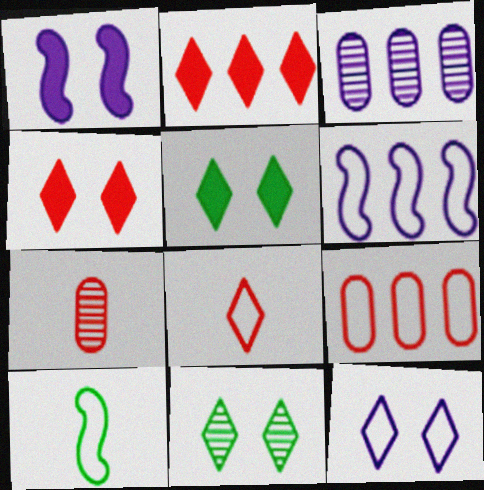[[3, 4, 10], 
[4, 11, 12], 
[5, 6, 7], 
[9, 10, 12]]